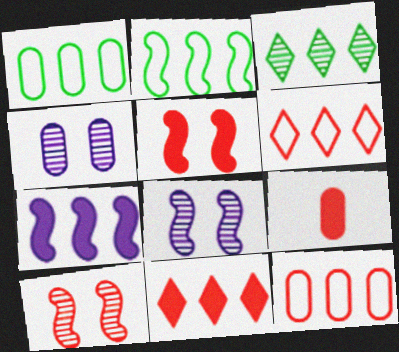[[1, 4, 9], 
[3, 7, 12], 
[5, 9, 11], 
[6, 9, 10]]